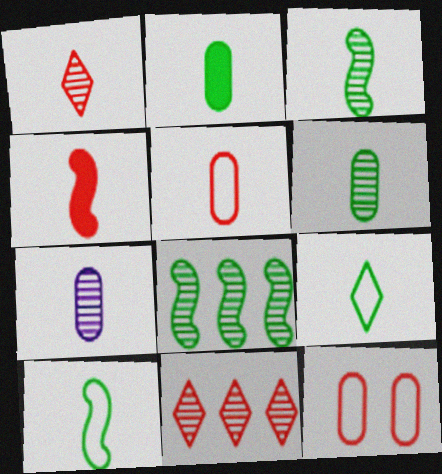[[1, 3, 7], 
[1, 4, 5], 
[2, 3, 9], 
[2, 5, 7], 
[4, 7, 9], 
[4, 11, 12]]